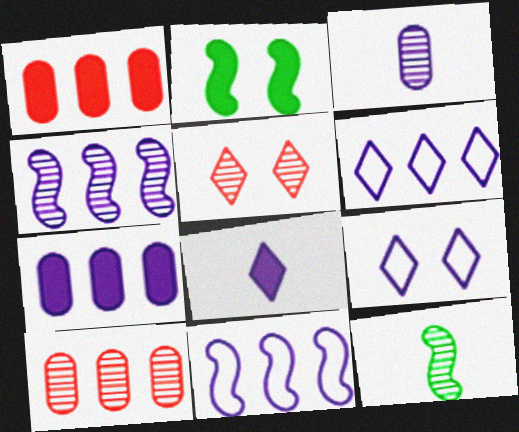[[1, 2, 8], 
[1, 9, 12], 
[4, 6, 7]]